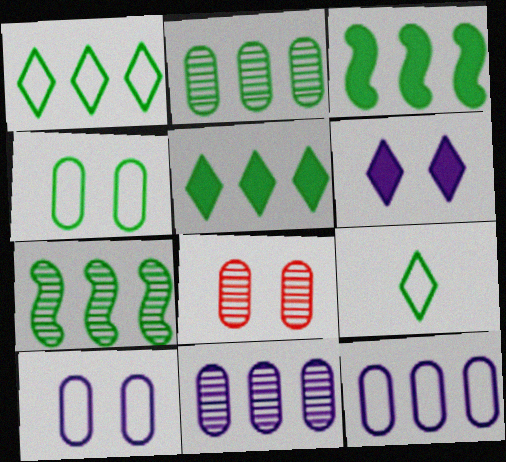[[1, 2, 3]]